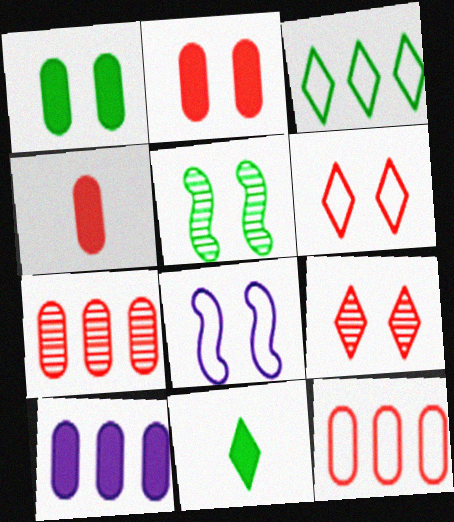[[1, 4, 10], 
[1, 8, 9], 
[7, 8, 11]]